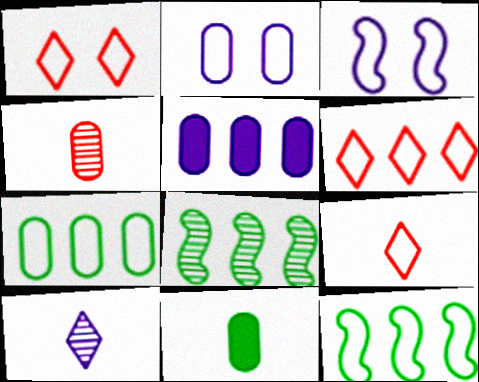[[1, 6, 9], 
[2, 9, 12], 
[3, 5, 10], 
[3, 7, 9], 
[5, 6, 8]]